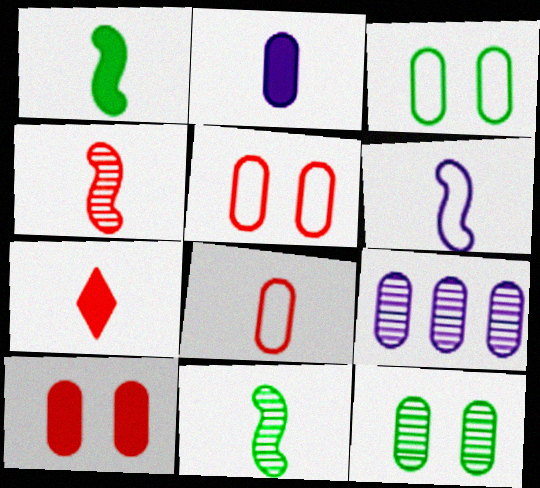[[1, 2, 7], 
[1, 4, 6], 
[4, 7, 8]]